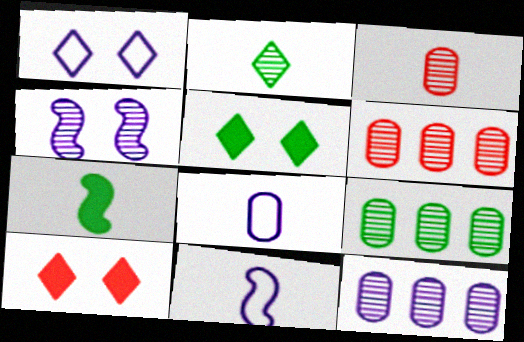[[1, 6, 7], 
[2, 4, 6], 
[5, 6, 11], 
[6, 9, 12], 
[9, 10, 11]]